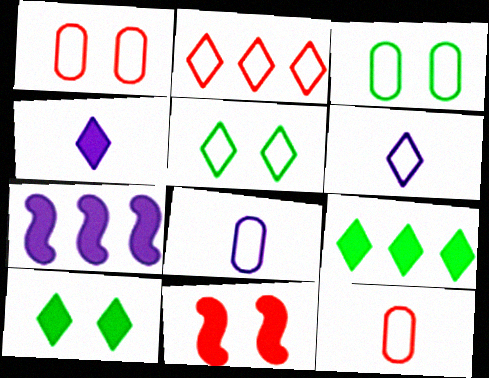[[2, 5, 6]]